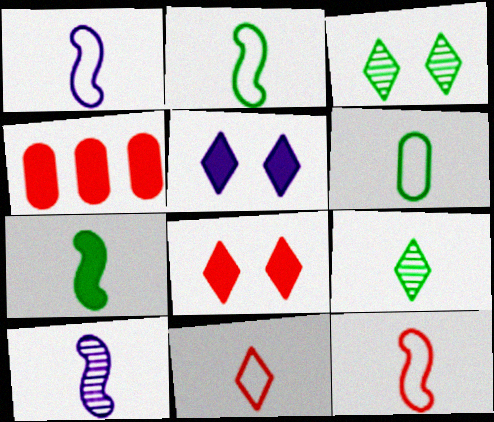[[1, 2, 12], 
[1, 3, 4], 
[1, 6, 11], 
[4, 5, 7], 
[6, 7, 9], 
[7, 10, 12]]